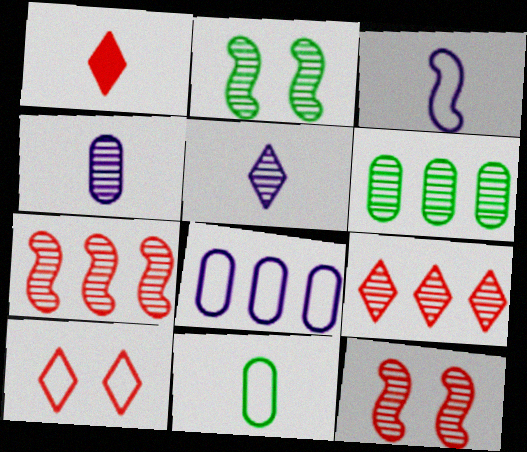[[1, 2, 8], 
[1, 9, 10], 
[2, 4, 9], 
[5, 6, 12]]